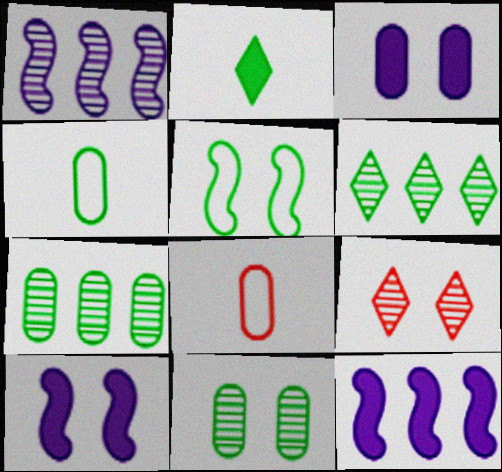[[2, 5, 7], 
[3, 5, 9], 
[3, 7, 8], 
[4, 9, 12], 
[6, 8, 10]]